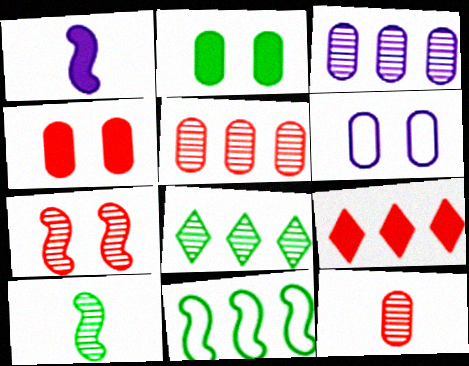[[1, 2, 9], 
[1, 7, 11], 
[3, 9, 11], 
[6, 9, 10]]